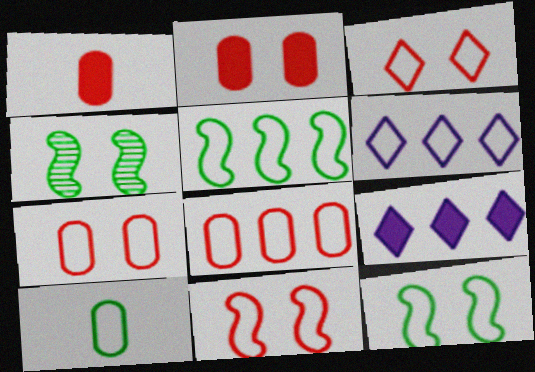[[1, 4, 6], 
[3, 7, 11], 
[5, 6, 8], 
[6, 10, 11]]